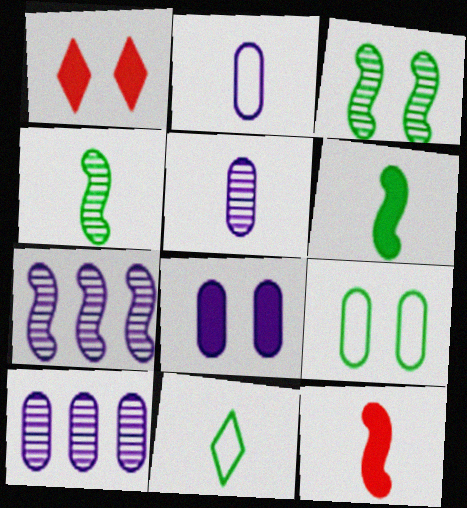[[2, 8, 10], 
[5, 11, 12]]